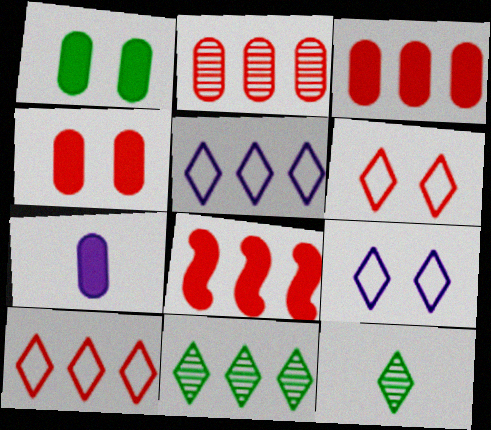[[1, 3, 7], 
[2, 8, 10]]